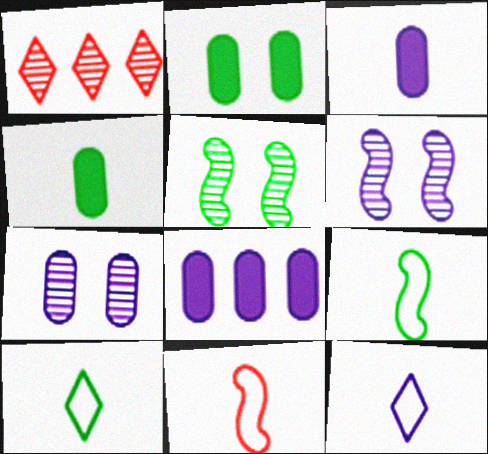[[6, 8, 12]]